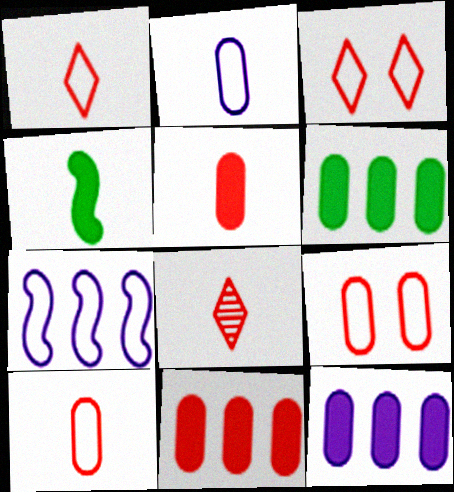[[2, 4, 8], 
[6, 11, 12]]